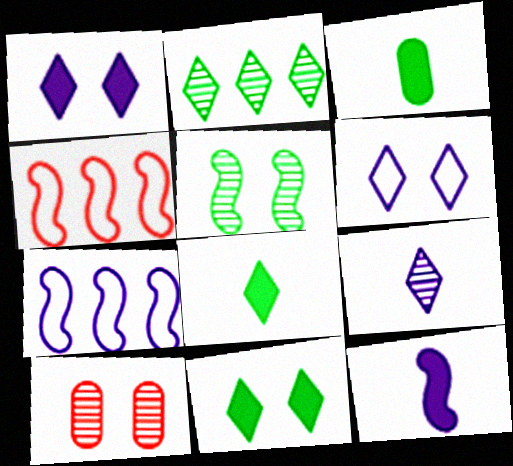[[4, 5, 12], 
[7, 8, 10]]